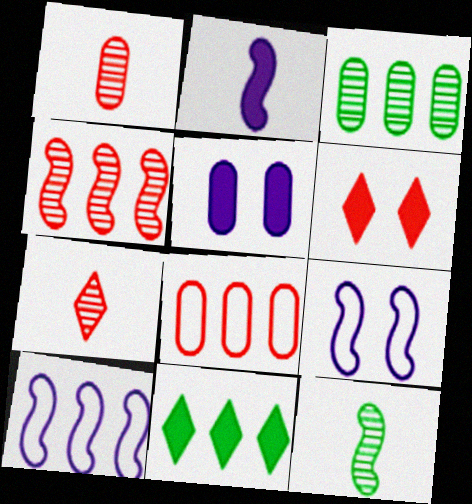[[1, 9, 11]]